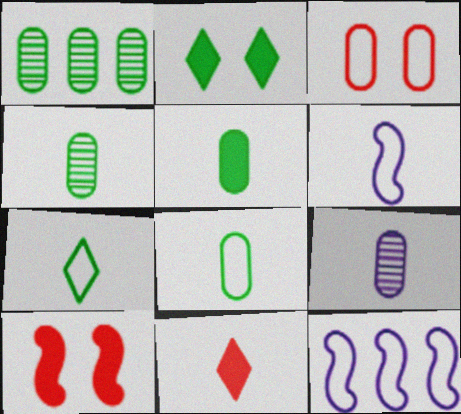[[3, 7, 12], 
[4, 5, 8], 
[4, 6, 11]]